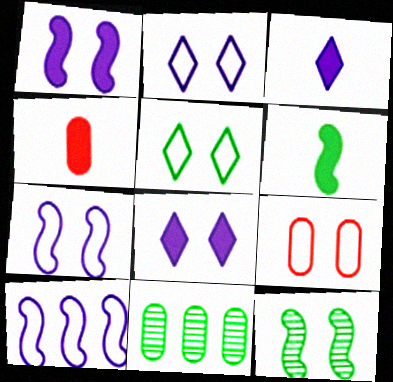[[3, 4, 6], 
[5, 6, 11], 
[5, 7, 9], 
[8, 9, 12]]